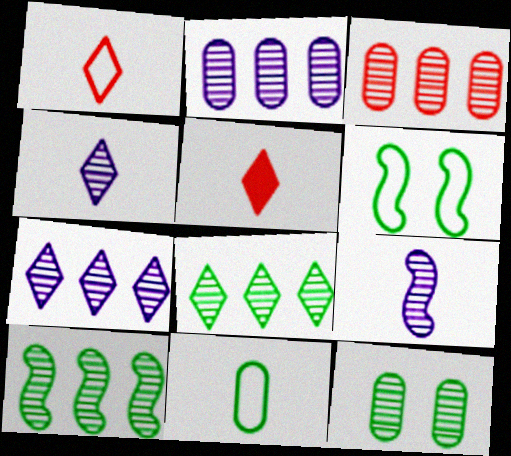[[2, 5, 6], 
[3, 7, 10], 
[5, 9, 11]]